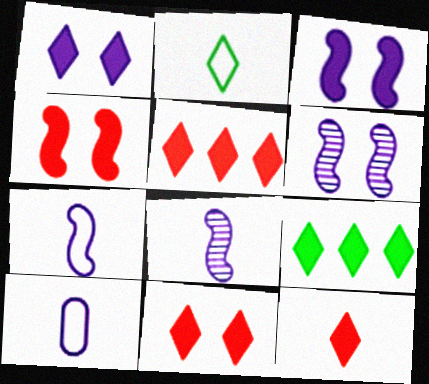[[1, 9, 12], 
[5, 11, 12]]